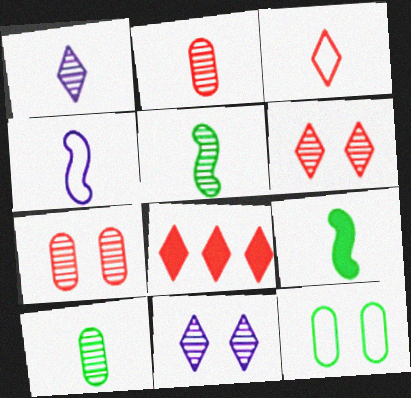[[1, 2, 5], 
[3, 6, 8]]